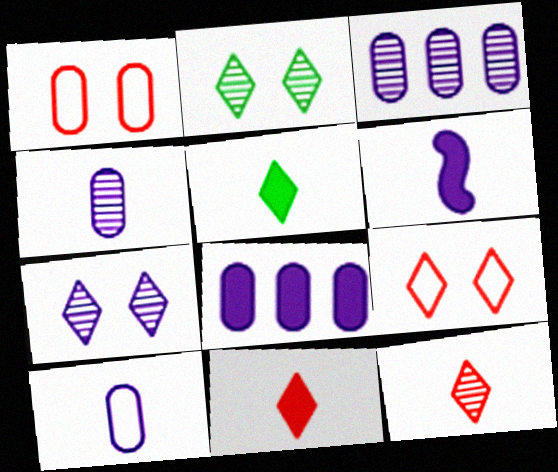[]